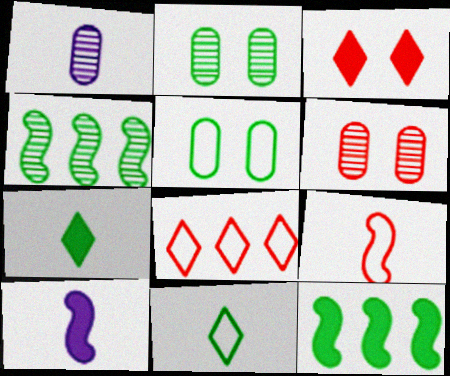[[1, 7, 9], 
[2, 8, 10], 
[2, 11, 12], 
[4, 5, 7]]